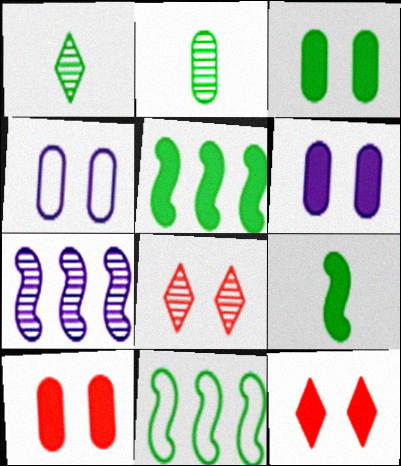[[1, 3, 11], 
[2, 7, 8], 
[3, 6, 10]]